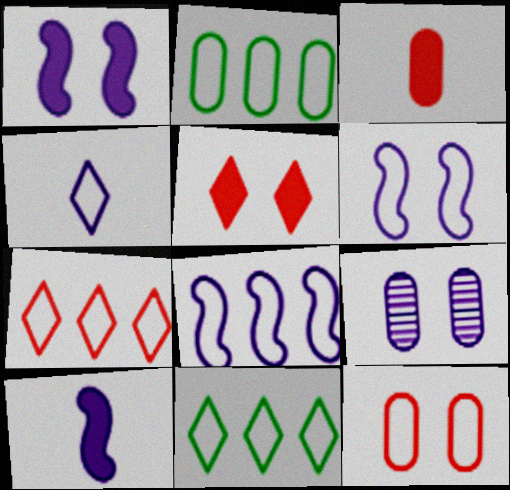[[2, 3, 9], 
[2, 7, 8]]